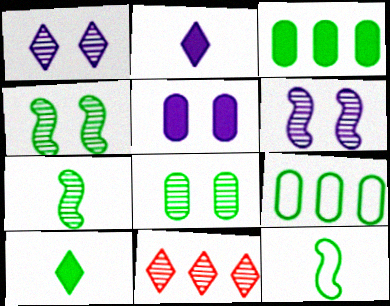[[4, 9, 10], 
[5, 11, 12]]